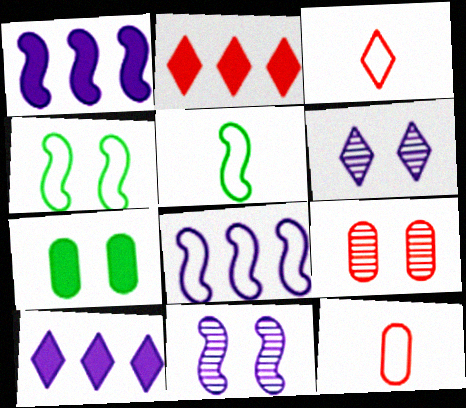[[5, 9, 10]]